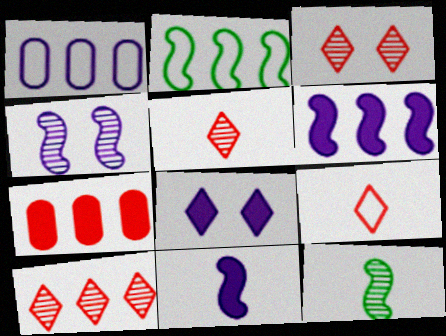[[3, 5, 10]]